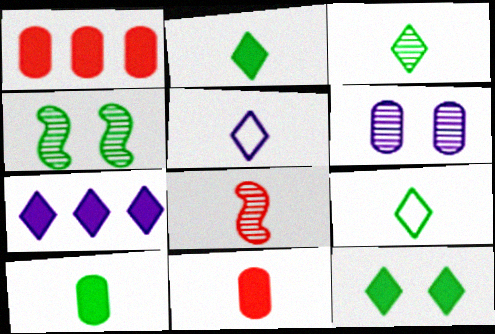[[1, 4, 5], 
[2, 3, 9], 
[5, 8, 10]]